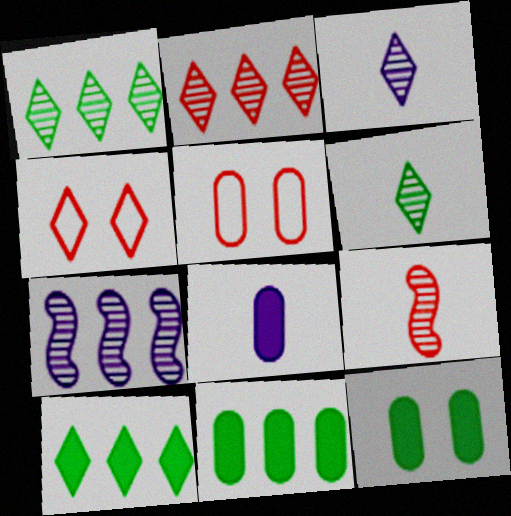[[3, 4, 10]]